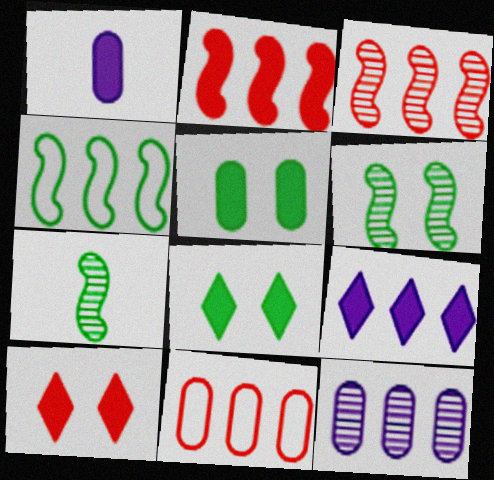[[1, 2, 8]]